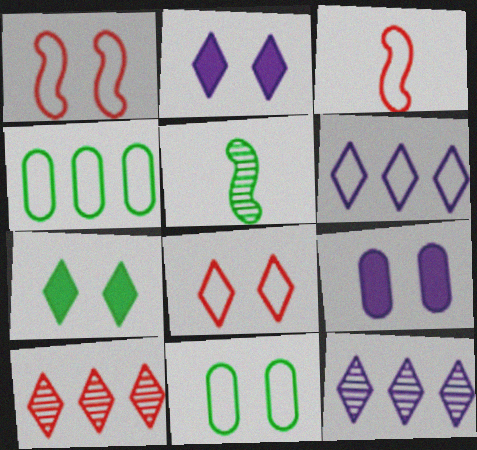[[3, 6, 11], 
[4, 5, 7]]